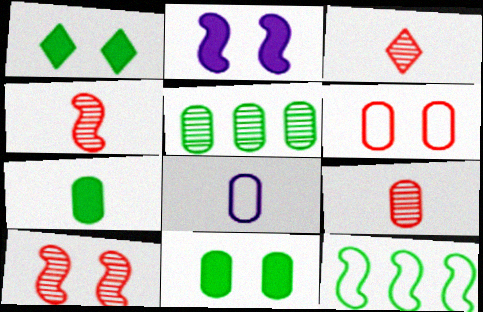[[2, 4, 12], 
[3, 4, 9], 
[7, 8, 9]]